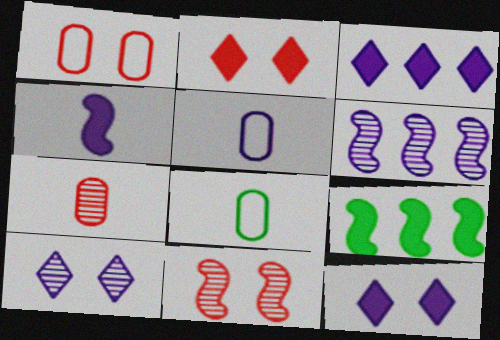[[1, 2, 11], 
[2, 6, 8], 
[3, 8, 11], 
[5, 6, 12]]